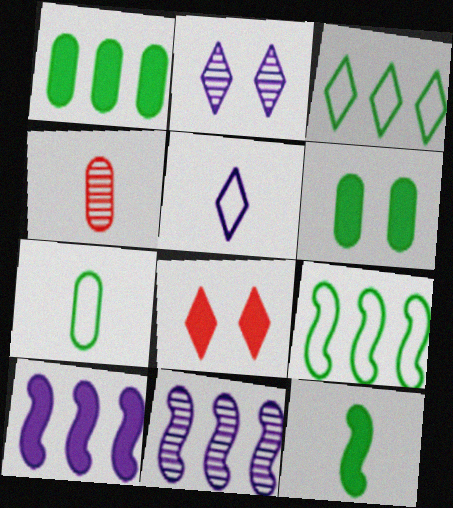[[4, 5, 12], 
[7, 8, 11]]